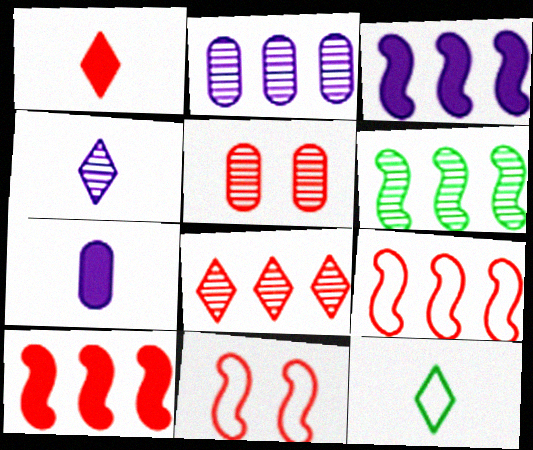[[1, 4, 12], 
[1, 5, 9], 
[2, 6, 8], 
[3, 5, 12], 
[3, 6, 9], 
[4, 5, 6]]